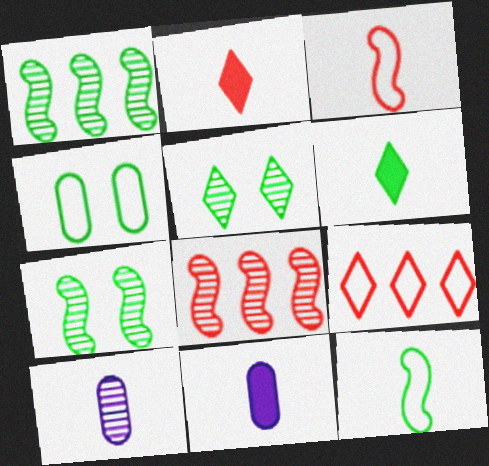[[1, 4, 6], 
[2, 10, 12], 
[3, 6, 10], 
[5, 8, 10], 
[7, 9, 11]]